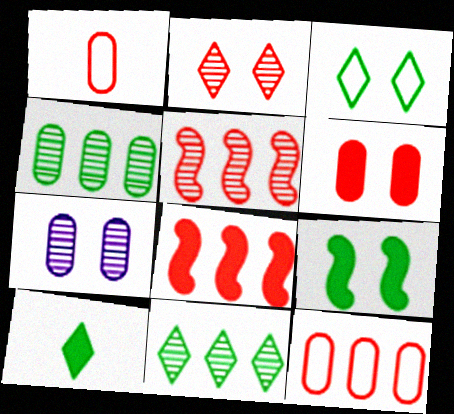[[1, 2, 8], 
[3, 10, 11]]